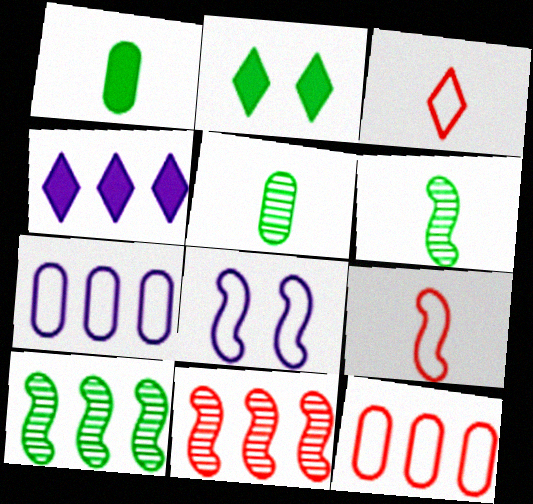[[4, 10, 12]]